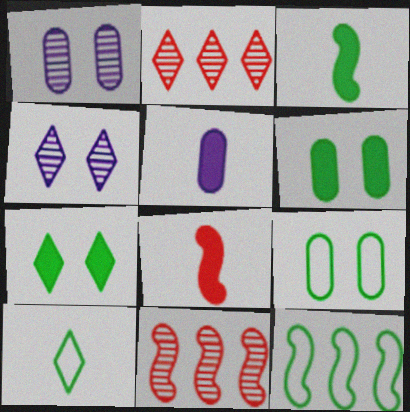[[9, 10, 12]]